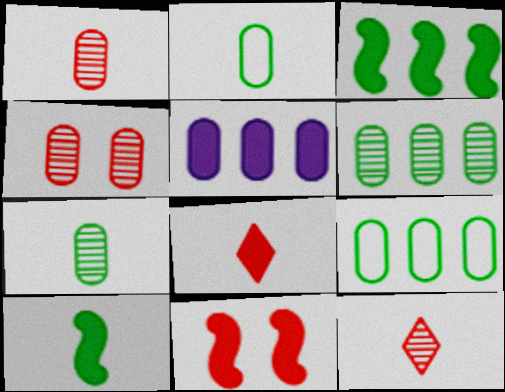[[2, 4, 5]]